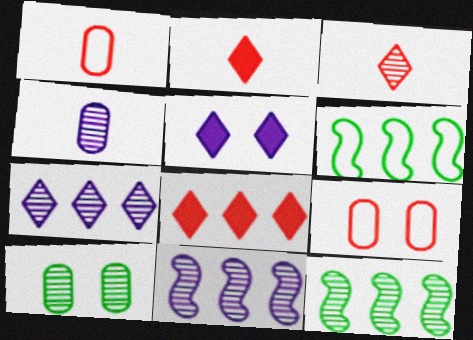[[1, 5, 12], 
[3, 10, 11]]